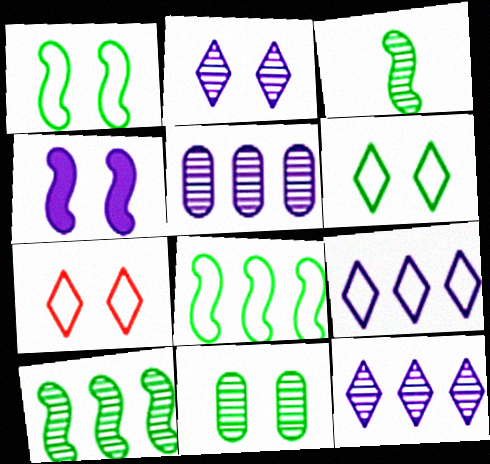[[4, 7, 11]]